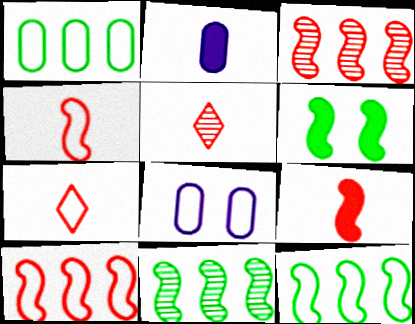[[7, 8, 12]]